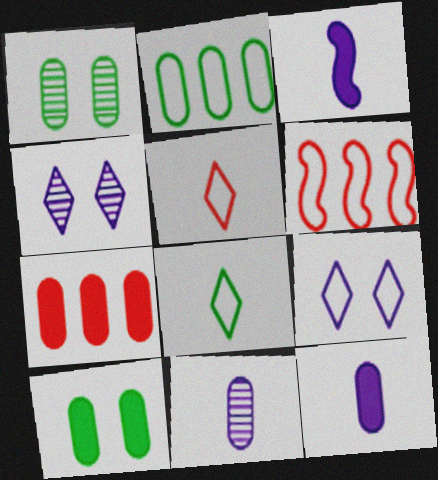[[7, 10, 12]]